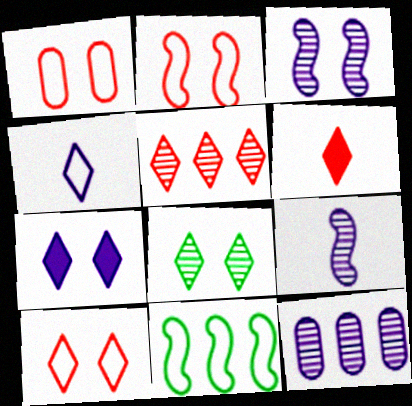[[1, 2, 10], 
[1, 4, 11], 
[5, 6, 10], 
[7, 8, 10]]